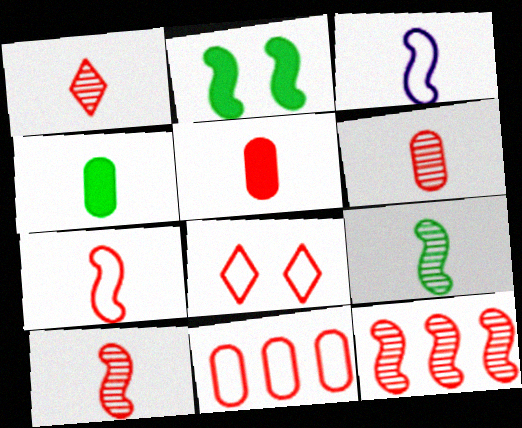[[1, 3, 4], 
[1, 5, 7], 
[1, 6, 10], 
[2, 3, 12], 
[5, 8, 12], 
[7, 8, 11]]